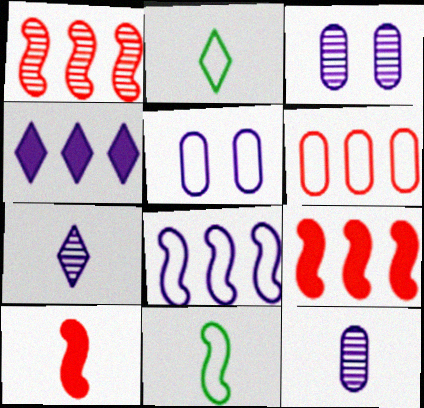[[2, 3, 9], 
[2, 10, 12]]